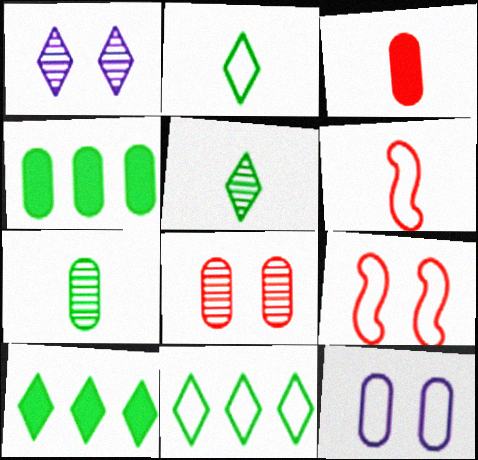[[1, 4, 6], 
[6, 11, 12]]